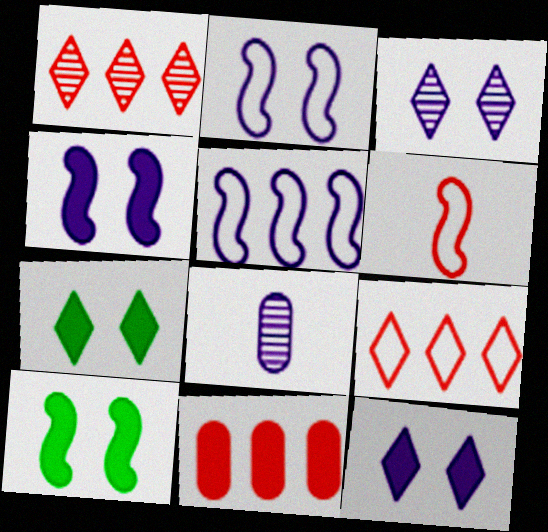[[5, 8, 12], 
[8, 9, 10]]